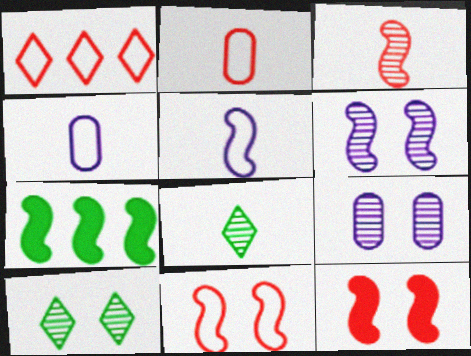[[1, 2, 11]]